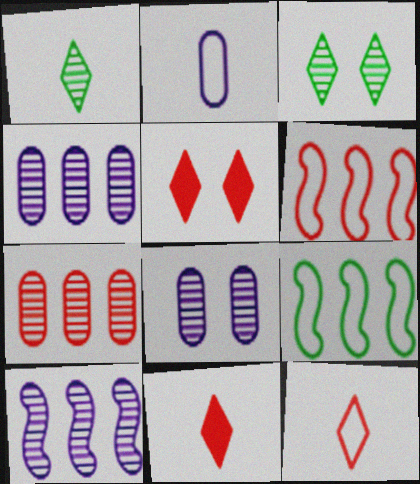[[8, 9, 11]]